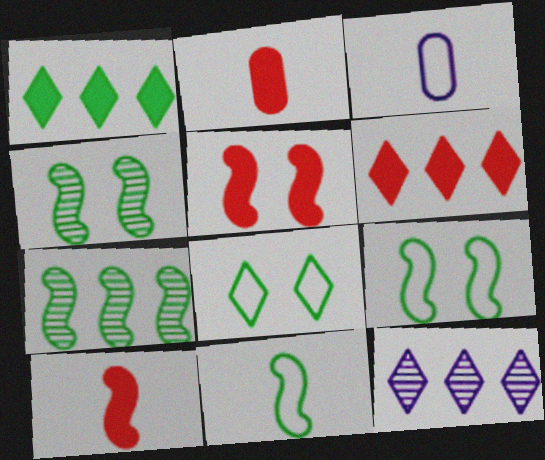[[2, 5, 6], 
[2, 9, 12], 
[3, 4, 6]]